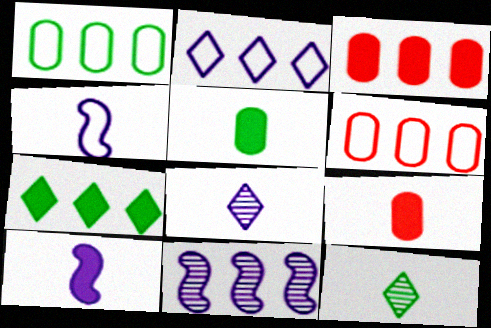[[4, 9, 12], 
[6, 7, 11]]